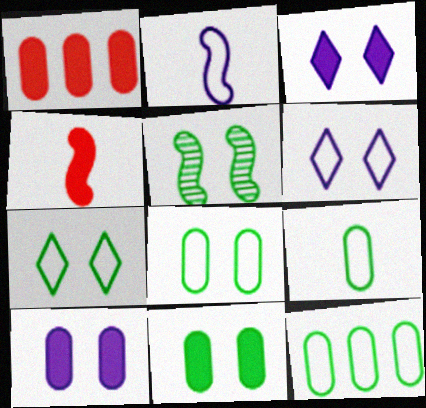[[5, 7, 11], 
[8, 9, 12]]